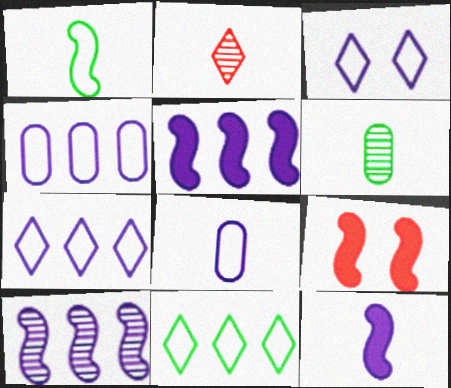[[1, 9, 10], 
[6, 7, 9]]